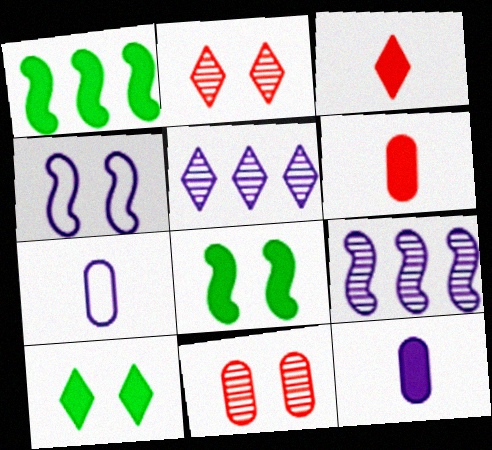[[1, 2, 7], 
[4, 5, 12], 
[4, 10, 11]]